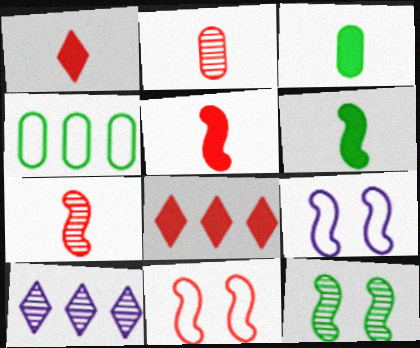[[2, 8, 11], 
[2, 10, 12], 
[3, 10, 11]]